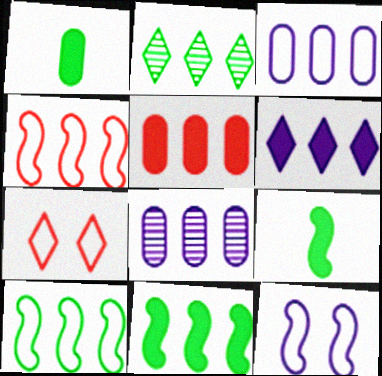[[5, 6, 11], 
[7, 8, 9]]